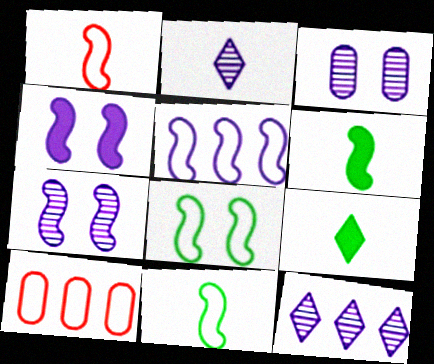[[1, 5, 8], 
[7, 9, 10]]